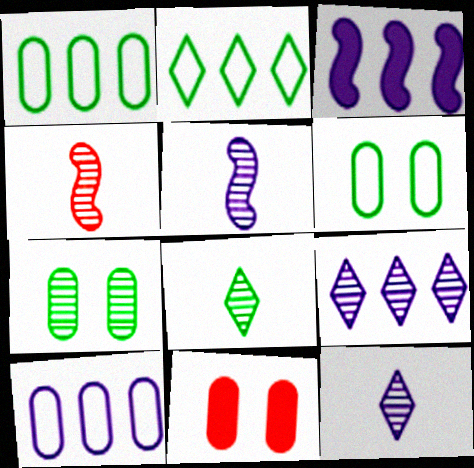[[2, 5, 11], 
[3, 9, 10], 
[4, 7, 9]]